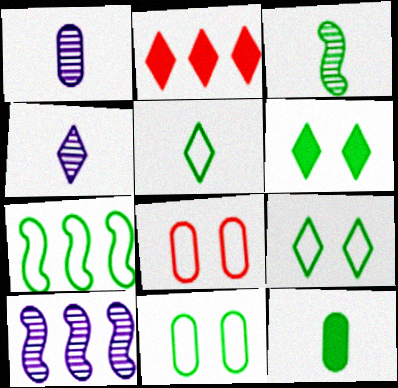[[2, 4, 9], 
[3, 5, 12], 
[5, 7, 11]]